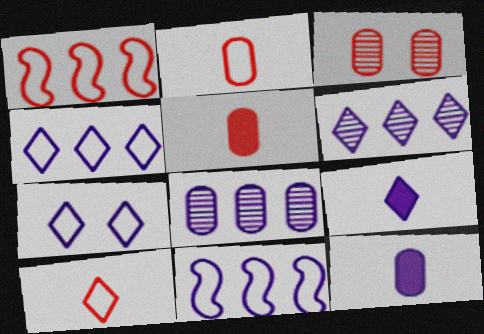[[6, 7, 9]]